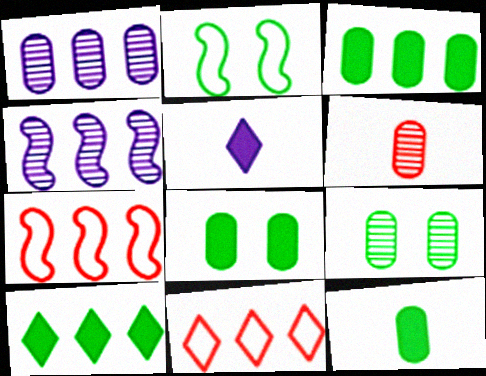[[1, 6, 9], 
[1, 7, 10], 
[3, 4, 11], 
[3, 8, 12], 
[5, 7, 9]]